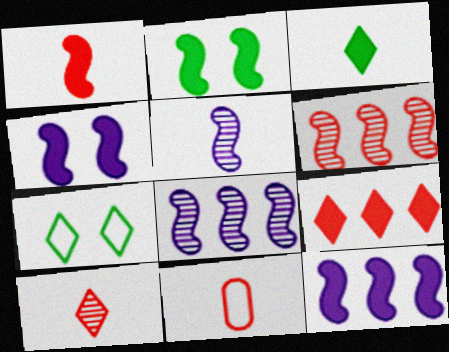[[1, 2, 12], 
[1, 10, 11], 
[3, 5, 11]]